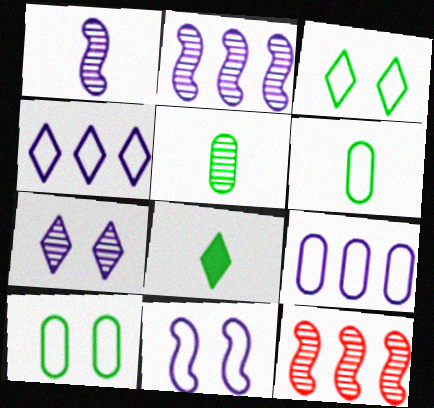[[5, 7, 12]]